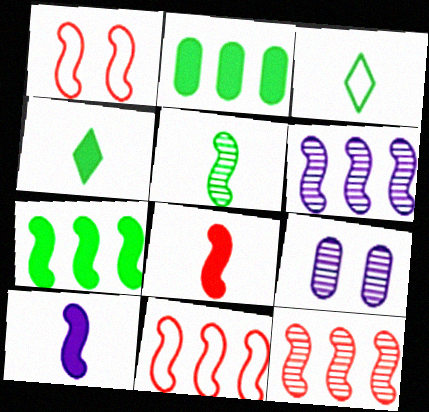[[1, 8, 12], 
[4, 9, 11], 
[6, 7, 11]]